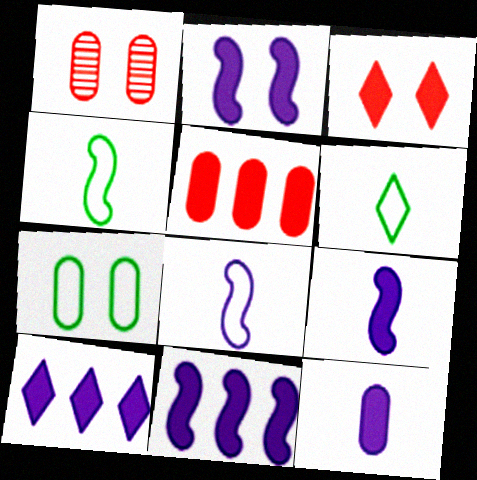[[1, 4, 10], 
[1, 6, 11], 
[2, 9, 11], 
[2, 10, 12]]